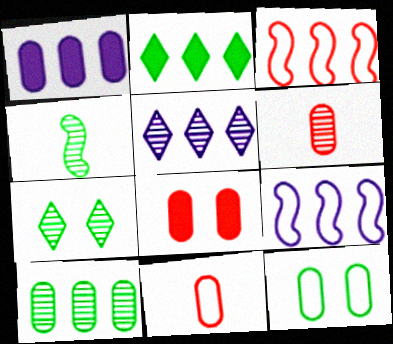[[1, 5, 9], 
[1, 6, 12], 
[2, 4, 12], 
[4, 7, 10]]